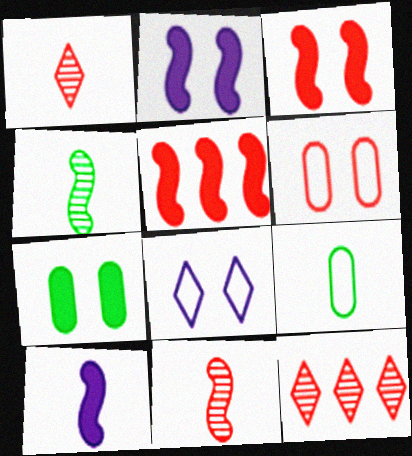[[1, 5, 6], 
[1, 9, 10], 
[2, 9, 12]]